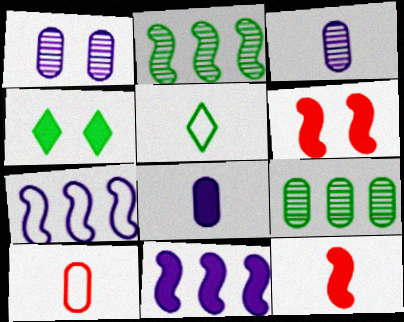[[3, 5, 12]]